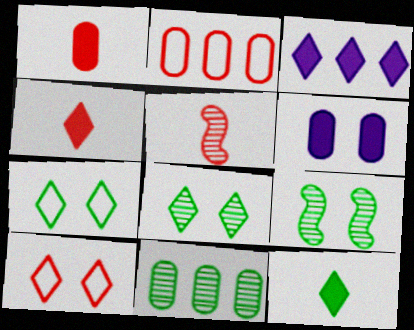[[6, 9, 10]]